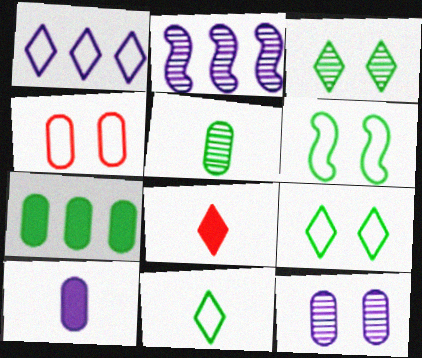[[1, 3, 8]]